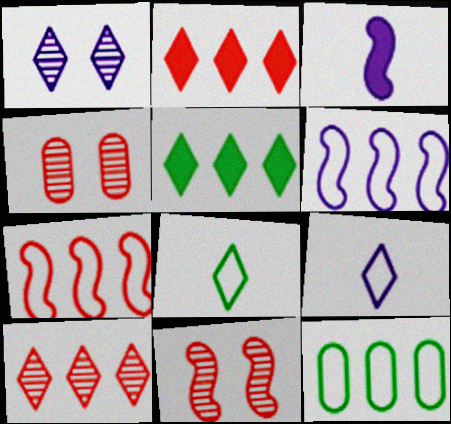[[1, 2, 8]]